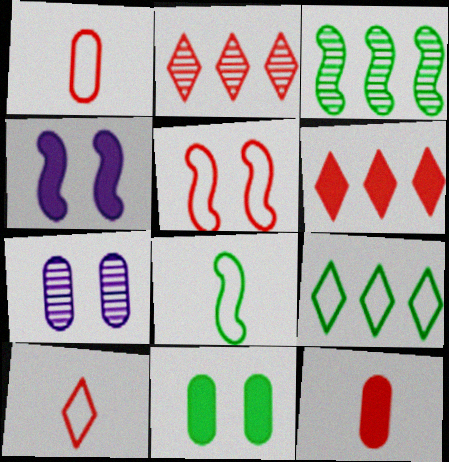[[2, 5, 12], 
[6, 7, 8]]